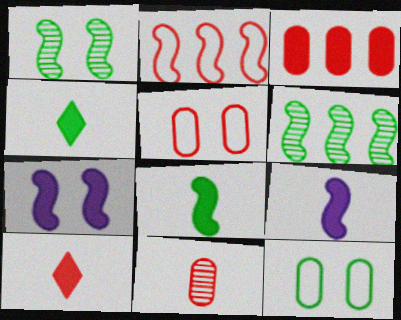[[1, 2, 9], 
[3, 4, 7], 
[3, 5, 11], 
[4, 6, 12]]